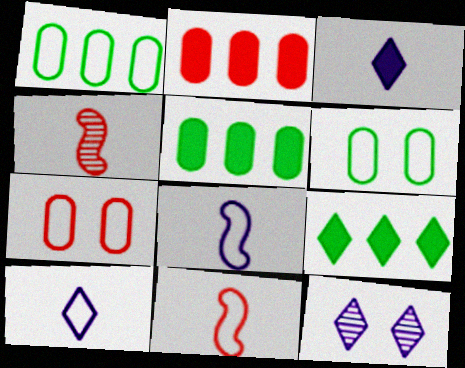[[5, 11, 12]]